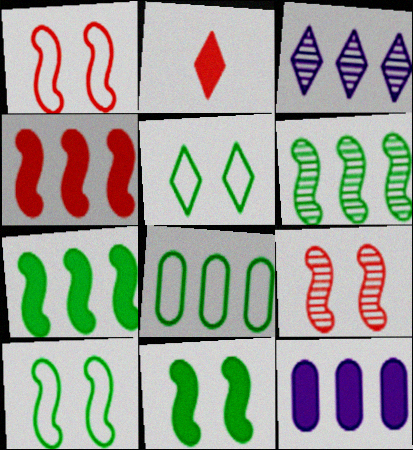[[2, 3, 5], 
[2, 11, 12], 
[3, 4, 8]]